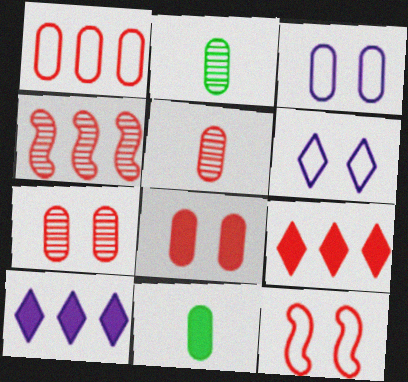[[1, 4, 9], 
[1, 5, 8], 
[2, 10, 12], 
[4, 6, 11], 
[5, 9, 12]]